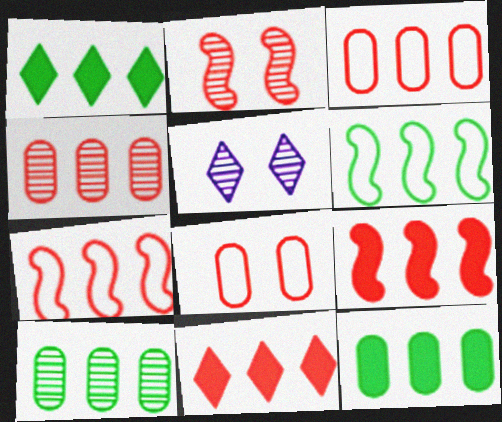[[1, 6, 10], 
[4, 7, 11]]